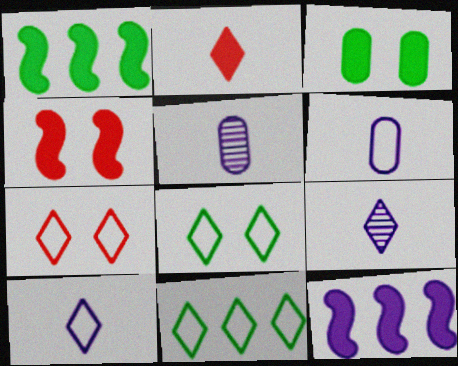[[1, 5, 7], 
[2, 3, 12], 
[4, 5, 11], 
[7, 10, 11]]